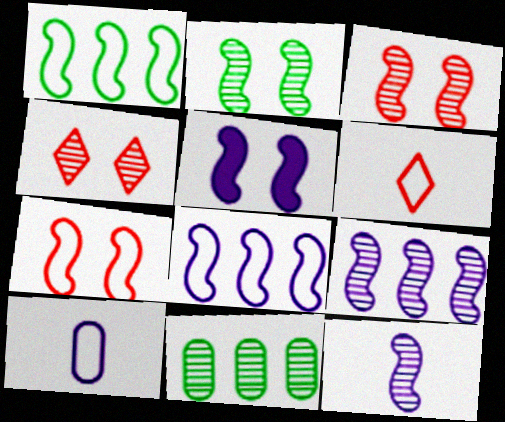[[2, 5, 7], 
[4, 11, 12], 
[5, 6, 11], 
[5, 8, 12]]